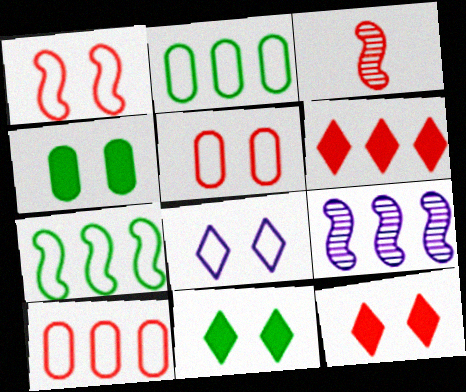[[2, 6, 9], 
[3, 5, 6], 
[3, 10, 12]]